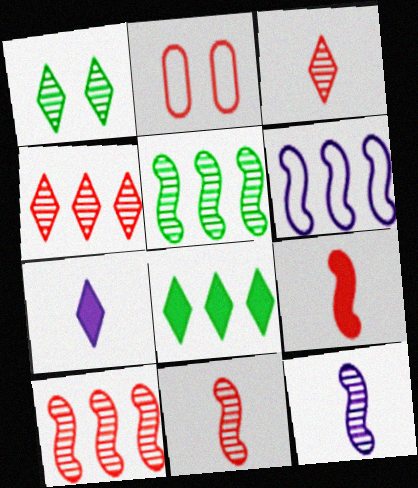[[2, 4, 9], 
[2, 5, 7], 
[2, 8, 12]]